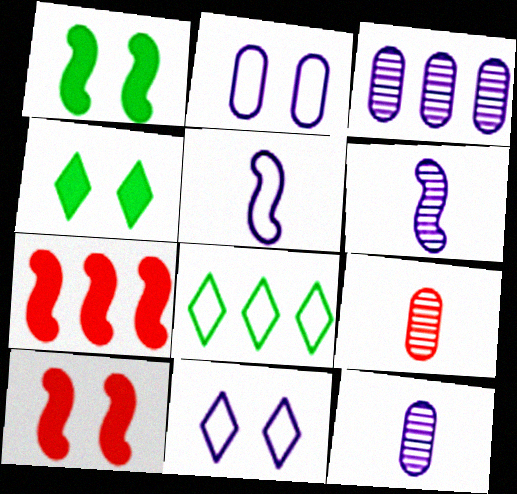[[3, 7, 8], 
[8, 10, 12]]